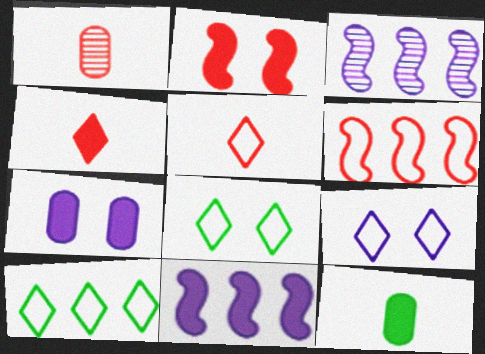[[1, 8, 11], 
[5, 9, 10]]